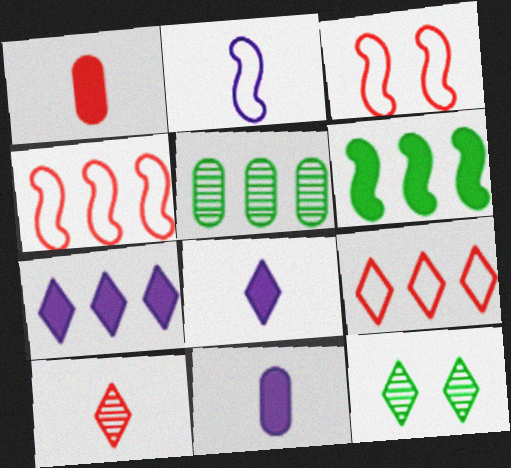[[3, 5, 8], 
[4, 5, 7], 
[4, 11, 12], 
[8, 9, 12]]